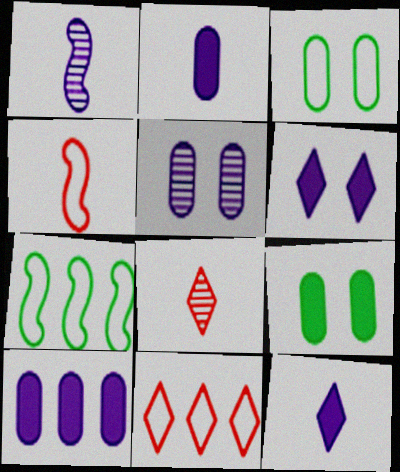[[1, 9, 11]]